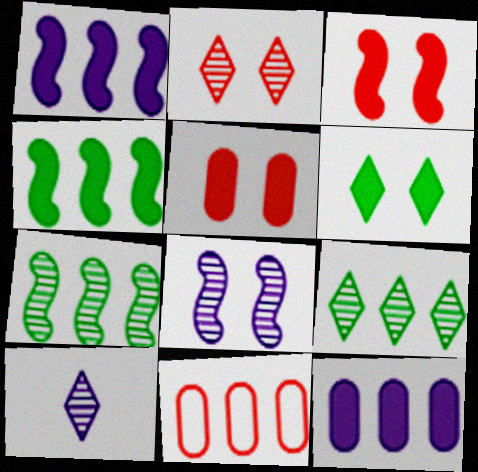[[1, 9, 11], 
[2, 9, 10]]